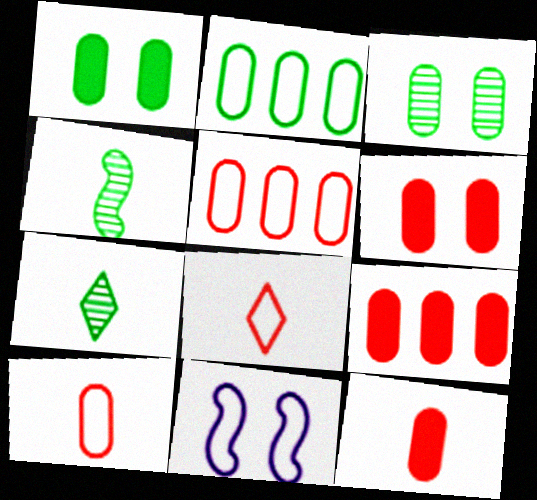[[2, 8, 11], 
[6, 9, 12], 
[7, 9, 11]]